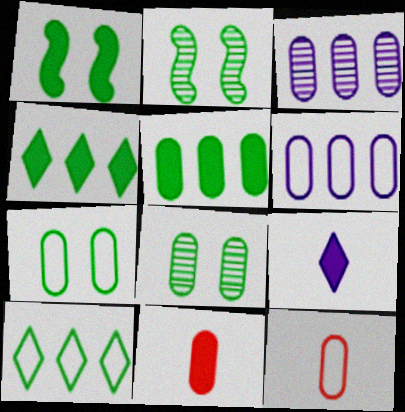[[3, 7, 11], 
[6, 7, 12], 
[6, 8, 11]]